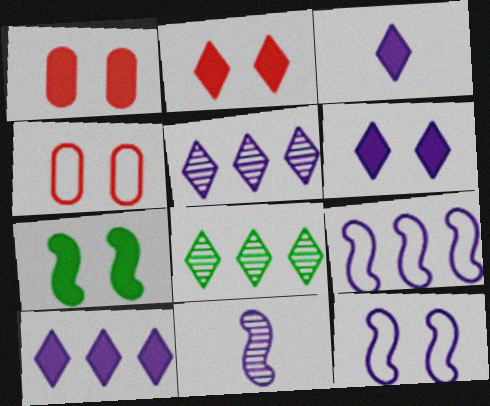[[1, 6, 7], 
[3, 6, 10]]